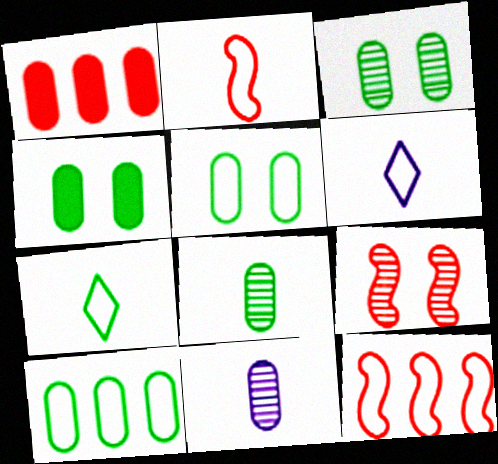[[1, 5, 11], 
[3, 4, 5], 
[4, 8, 10], 
[5, 6, 12]]